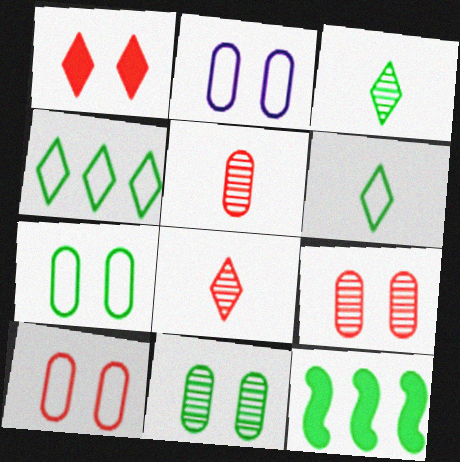[[2, 7, 10], 
[2, 8, 12], 
[3, 7, 12], 
[6, 11, 12]]